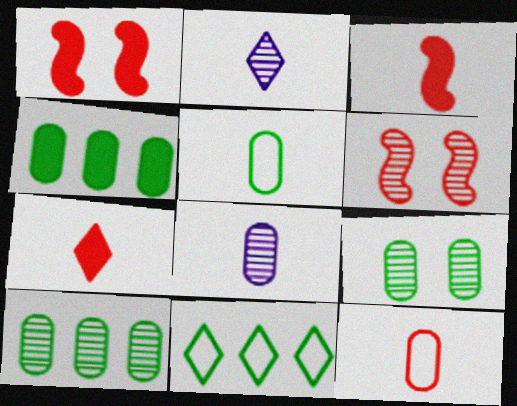[[1, 8, 11], 
[2, 3, 5], 
[2, 6, 10], 
[4, 5, 9]]